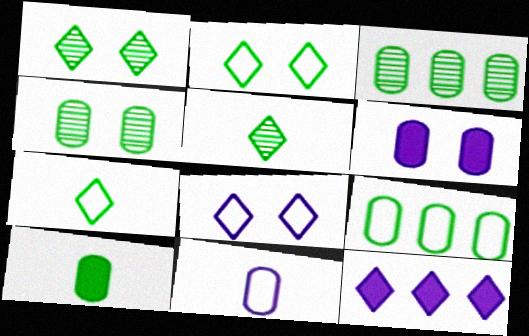[[4, 9, 10]]